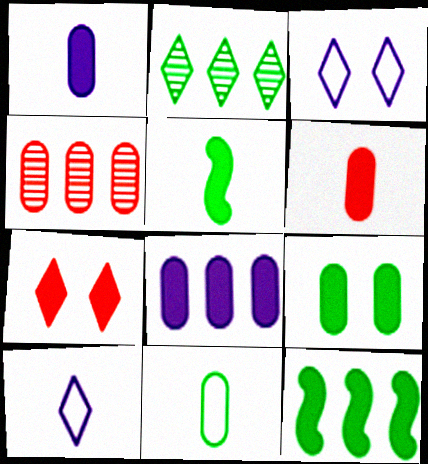[[1, 7, 12], 
[2, 7, 10], 
[3, 4, 5], 
[5, 7, 8], 
[6, 8, 9]]